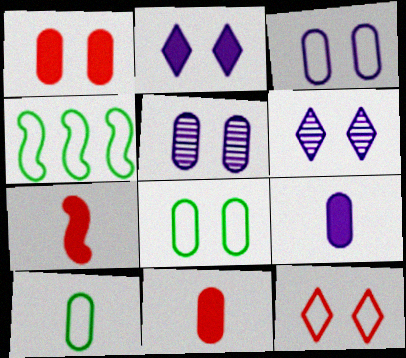[[1, 5, 8], 
[4, 6, 11]]